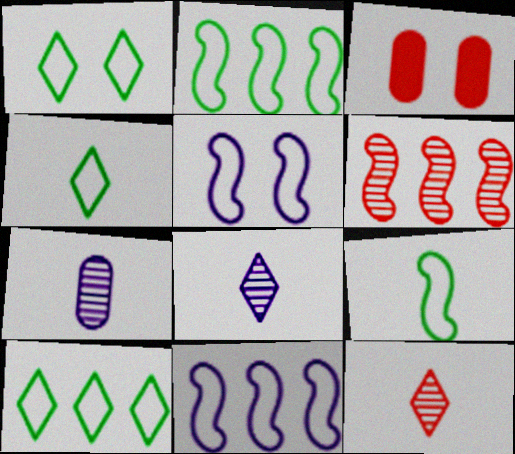[[1, 4, 10], 
[2, 3, 8]]